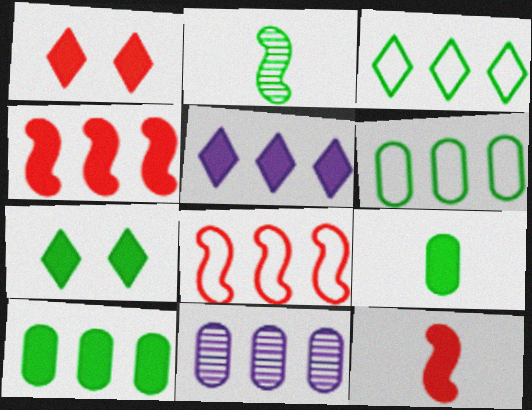[[2, 6, 7], 
[3, 4, 11], 
[4, 5, 10]]